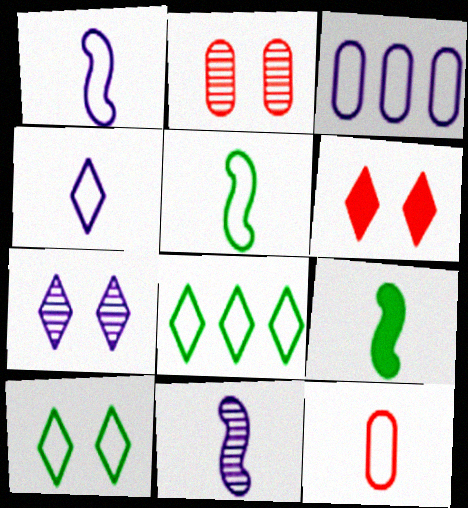[[4, 5, 12], 
[6, 7, 10]]